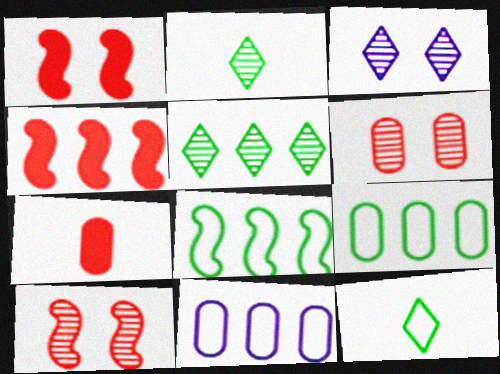[[1, 2, 11], 
[3, 7, 8], 
[4, 5, 11]]